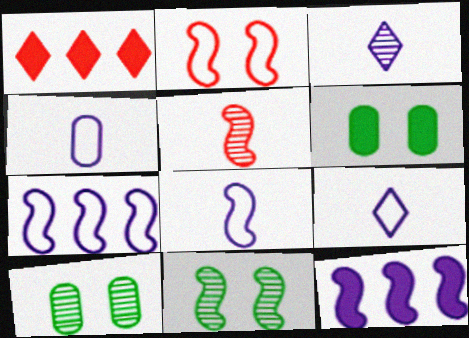[[1, 4, 11], 
[1, 8, 10], 
[4, 8, 9]]